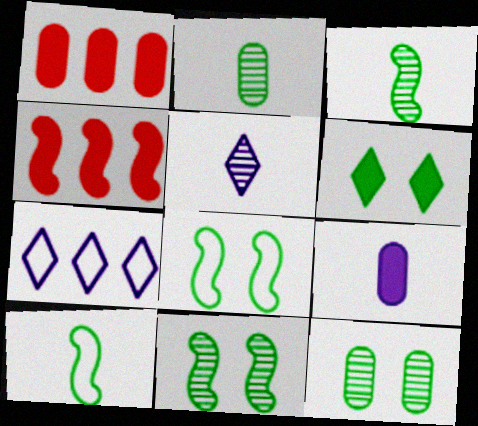[[1, 5, 8], 
[4, 6, 9], 
[6, 8, 12]]